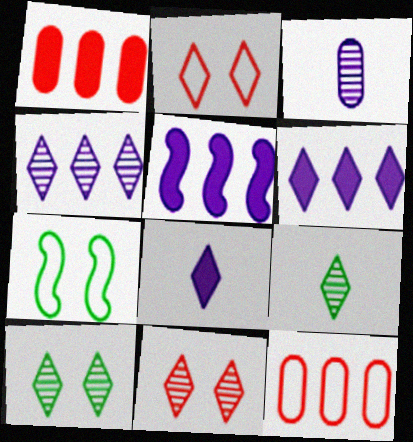[[2, 6, 9], 
[4, 9, 11]]